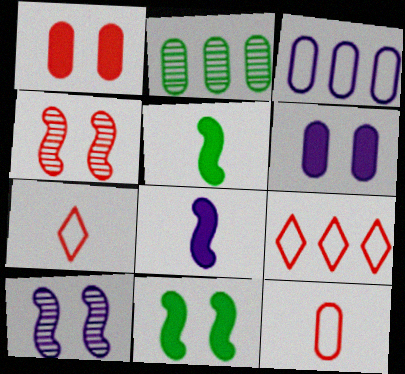[[2, 6, 12]]